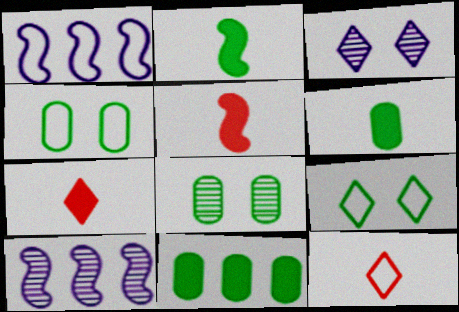[[1, 4, 12], 
[1, 7, 8], 
[4, 7, 10]]